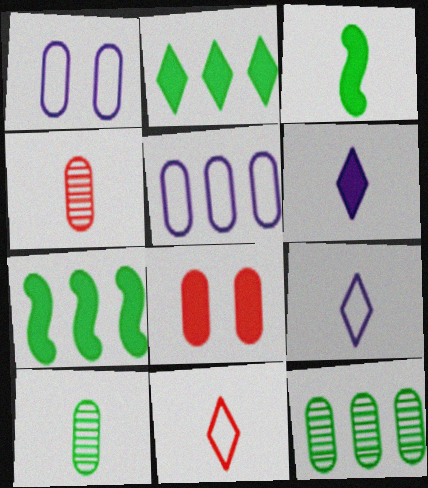[[3, 4, 9], 
[5, 8, 10], 
[6, 7, 8]]